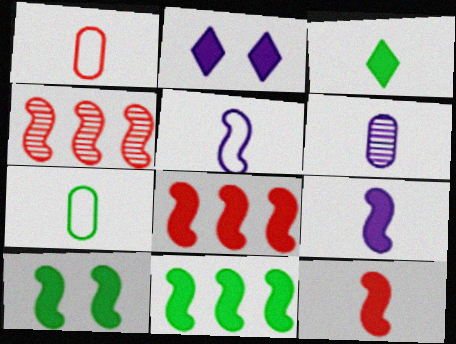[[2, 4, 7], 
[4, 5, 10], 
[8, 9, 10]]